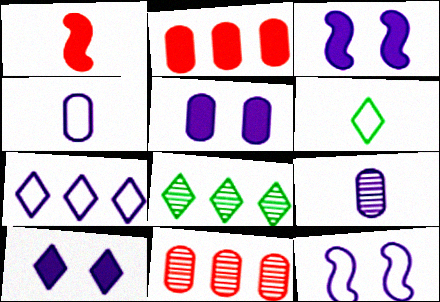[[1, 6, 9], 
[3, 5, 10], 
[3, 6, 11], 
[3, 7, 9], 
[4, 7, 12]]